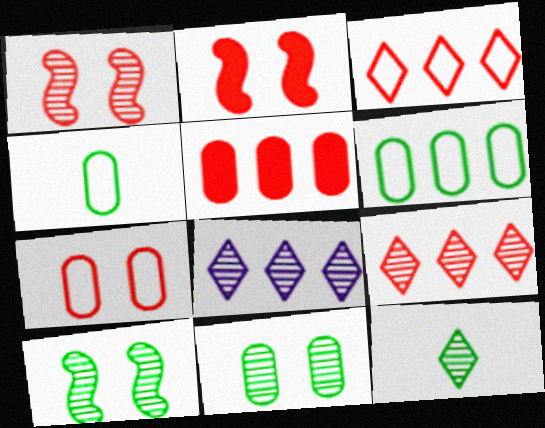[[2, 4, 8]]